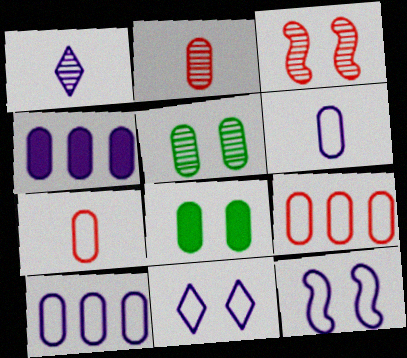[[1, 4, 12], 
[2, 8, 10], 
[3, 8, 11], 
[4, 5, 7]]